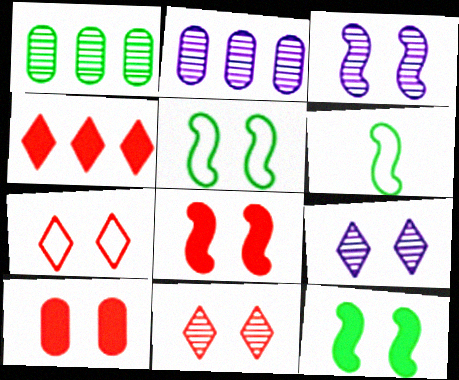[[3, 5, 8], 
[5, 9, 10]]